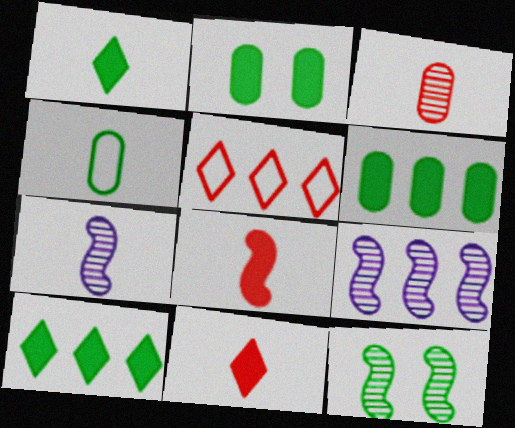[[2, 5, 7], 
[4, 7, 11], 
[4, 10, 12], 
[5, 6, 9]]